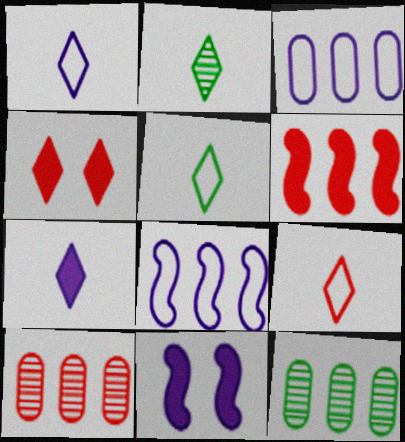[[1, 5, 9], 
[2, 7, 9], 
[5, 10, 11], 
[9, 11, 12]]